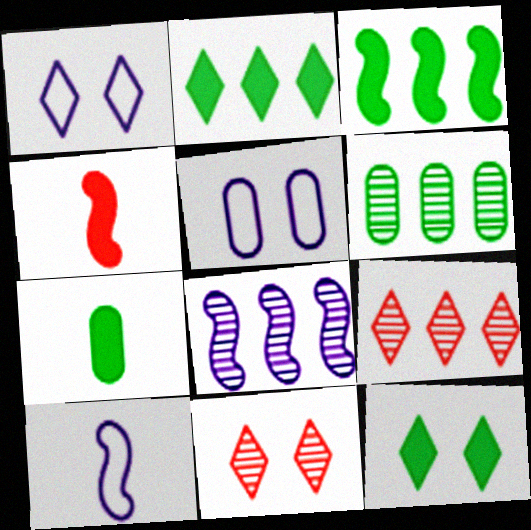[[1, 4, 6], 
[1, 11, 12], 
[3, 7, 12], 
[6, 8, 9]]